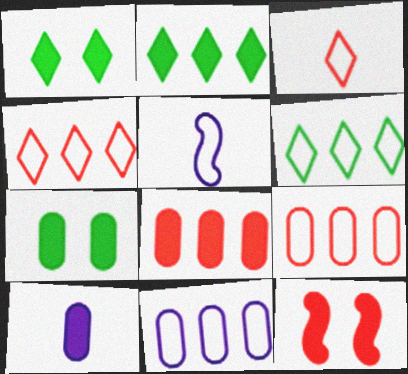[[2, 10, 12], 
[7, 8, 10]]